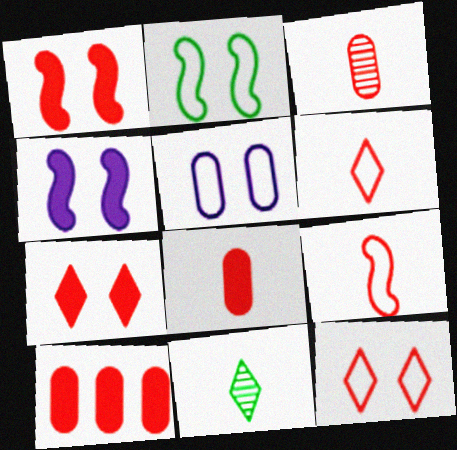[[2, 5, 12]]